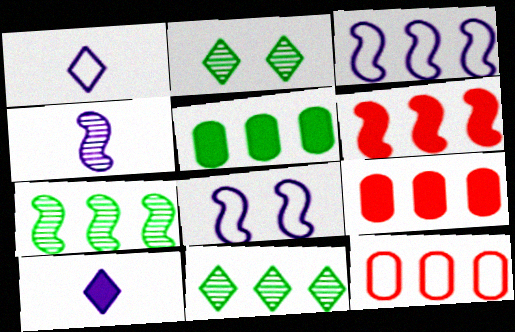[[3, 6, 7], 
[3, 9, 11]]